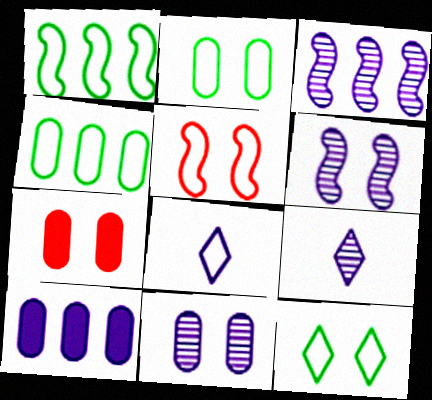[[1, 7, 9], 
[2, 7, 11], 
[3, 9, 11], 
[4, 5, 8], 
[6, 7, 12], 
[6, 8, 10]]